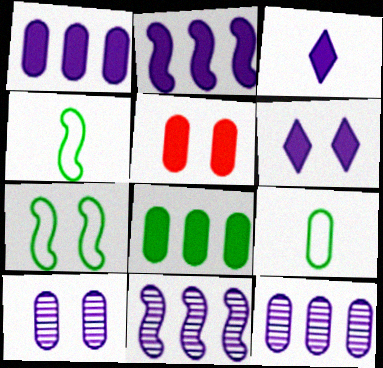[[5, 9, 12]]